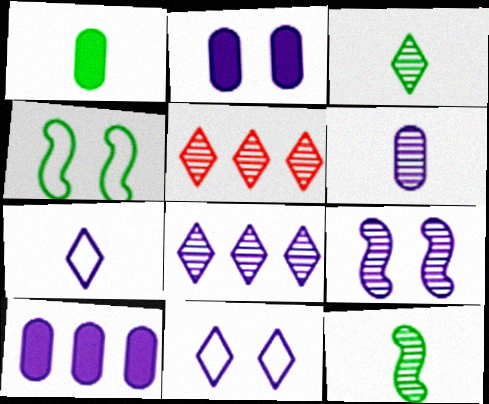[[2, 9, 11], 
[6, 8, 9], 
[7, 9, 10]]